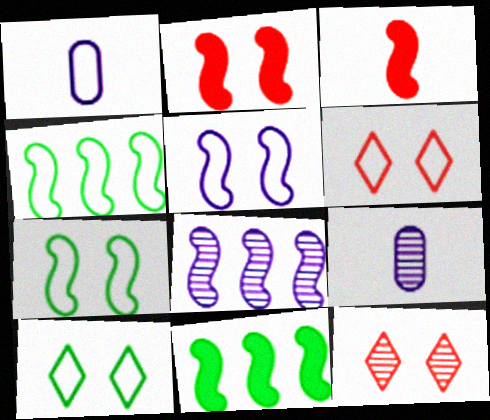[[1, 4, 6], 
[1, 11, 12], 
[3, 7, 8], 
[6, 9, 11]]